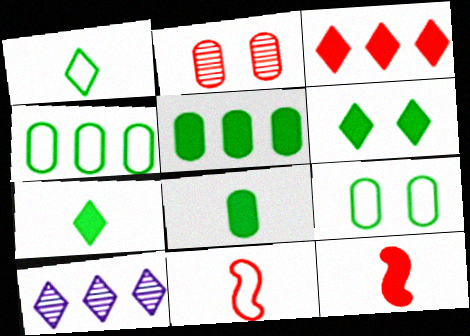[[2, 3, 11], 
[9, 10, 12]]